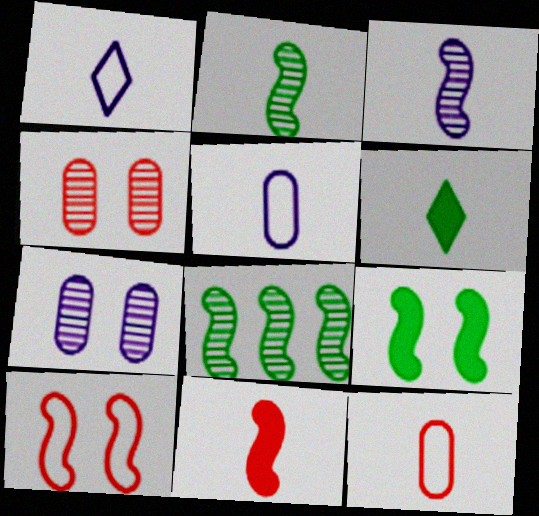[[3, 6, 12]]